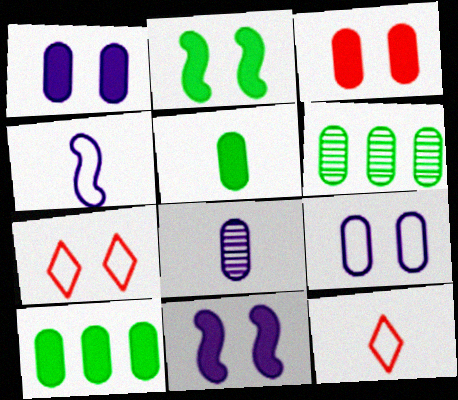[[6, 11, 12]]